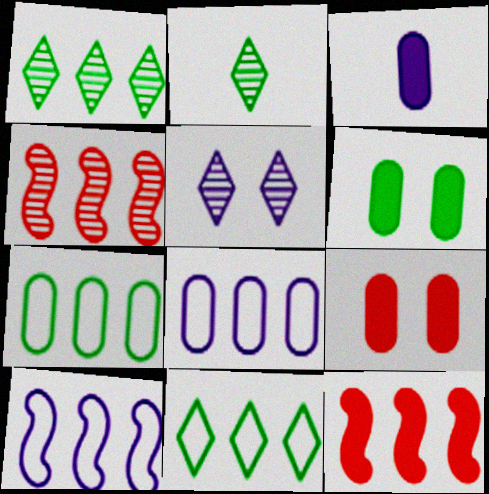[[1, 8, 12], 
[2, 9, 10], 
[3, 5, 10]]